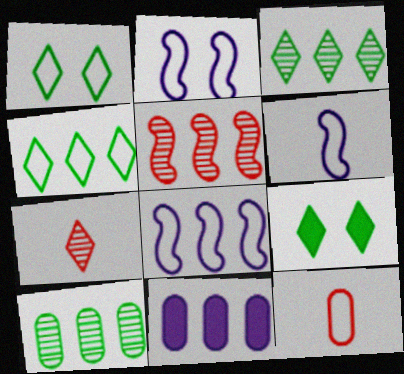[[1, 8, 12], 
[2, 4, 12], 
[2, 6, 8], 
[4, 5, 11]]